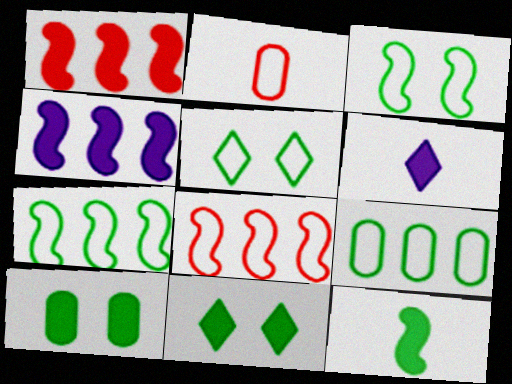[[1, 6, 10]]